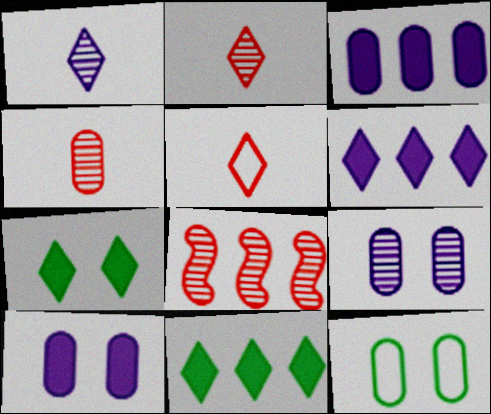[[3, 4, 12]]